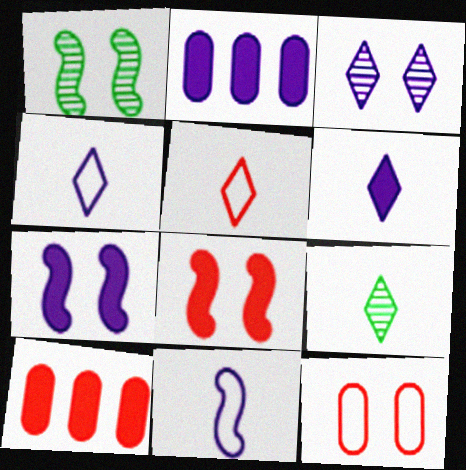[[1, 2, 5], 
[1, 4, 10], 
[2, 3, 11], 
[2, 6, 7], 
[5, 6, 9]]